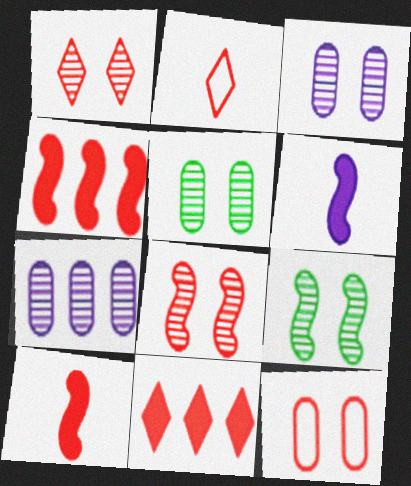[[1, 2, 11], 
[1, 3, 9]]